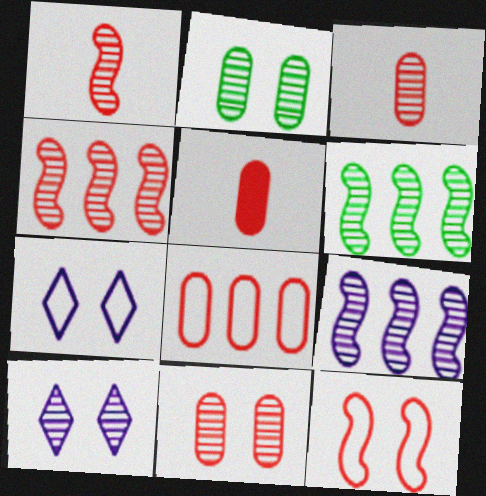[[3, 6, 10], 
[4, 6, 9], 
[5, 6, 7], 
[5, 8, 11]]